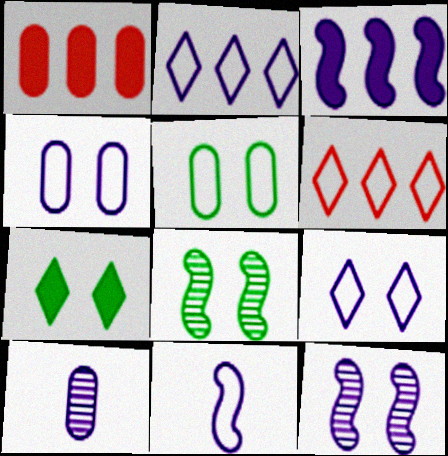[[1, 5, 10], 
[2, 4, 11], 
[3, 9, 10], 
[3, 11, 12], 
[5, 6, 11], 
[5, 7, 8]]